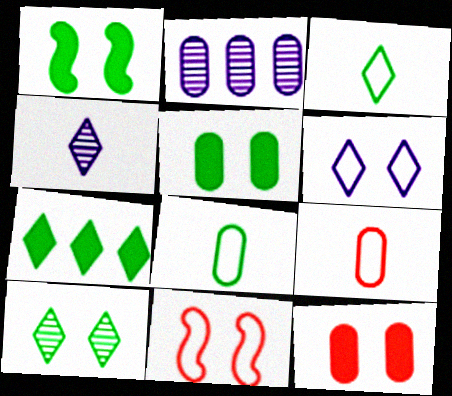[[2, 5, 9], 
[2, 8, 12], 
[3, 7, 10]]